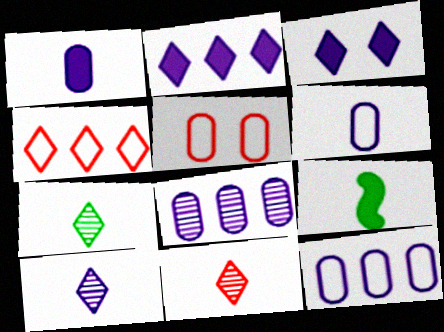[[3, 4, 7], 
[6, 9, 11], 
[7, 10, 11]]